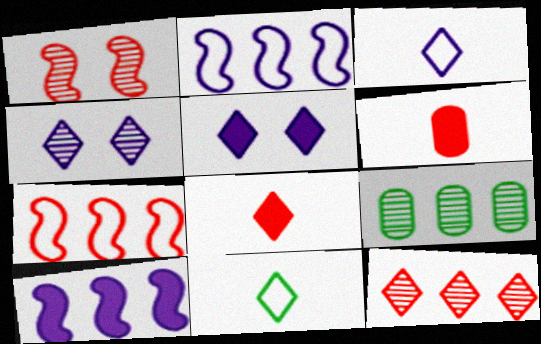[[5, 11, 12]]